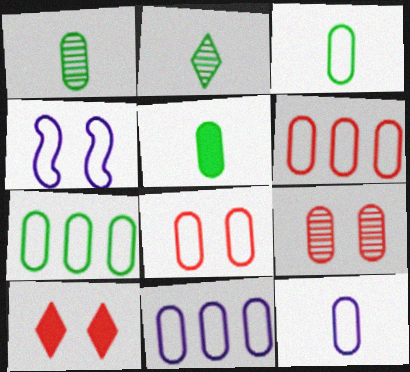[[1, 3, 5], 
[3, 8, 11], 
[5, 9, 11], 
[6, 7, 11], 
[7, 8, 12]]